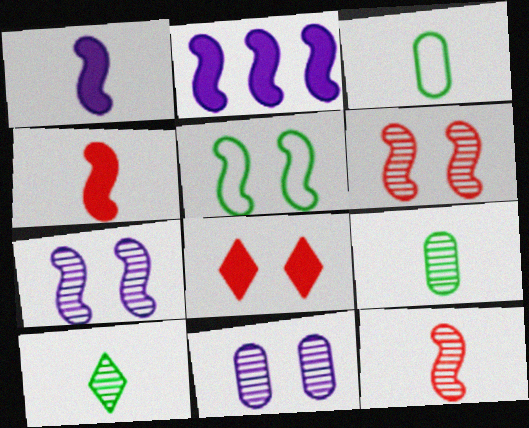[[2, 5, 12], 
[5, 8, 11]]